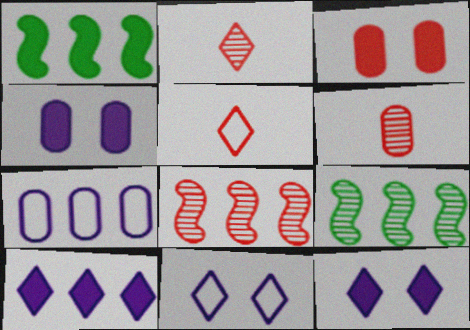[[1, 6, 11], 
[3, 5, 8], 
[4, 5, 9]]